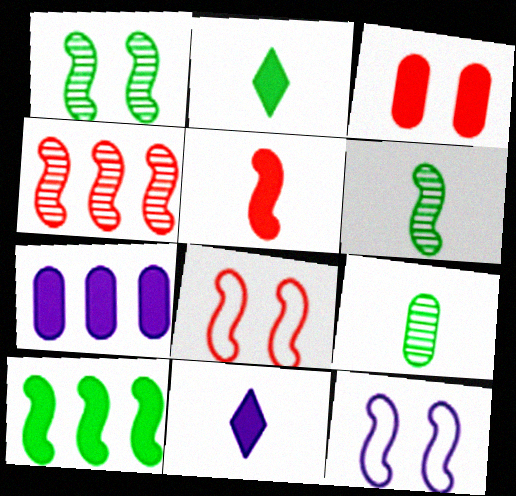[[3, 10, 11], 
[4, 5, 8]]